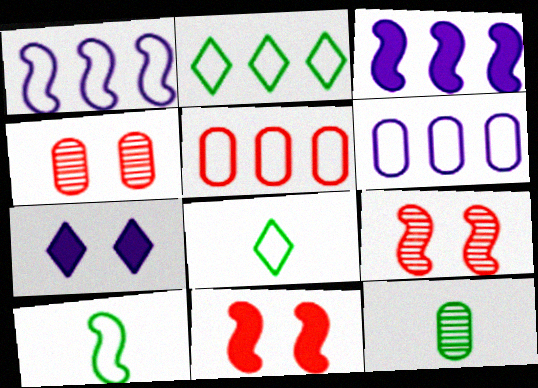[[1, 2, 5], 
[3, 4, 8], 
[3, 9, 10]]